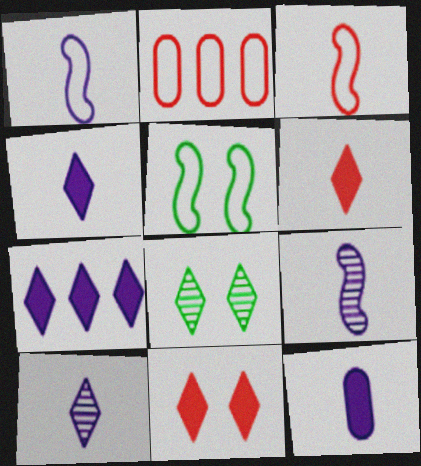[[1, 10, 12]]